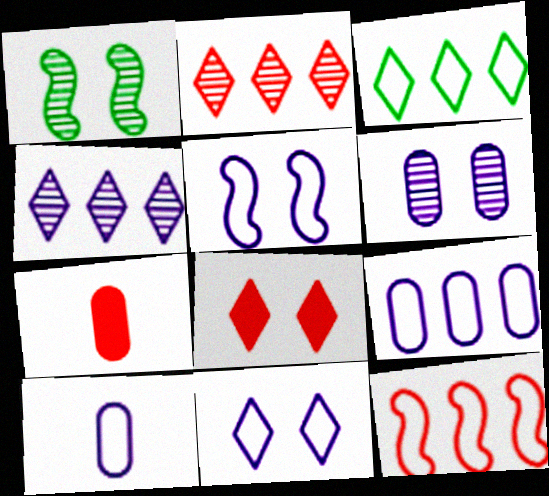[[3, 9, 12]]